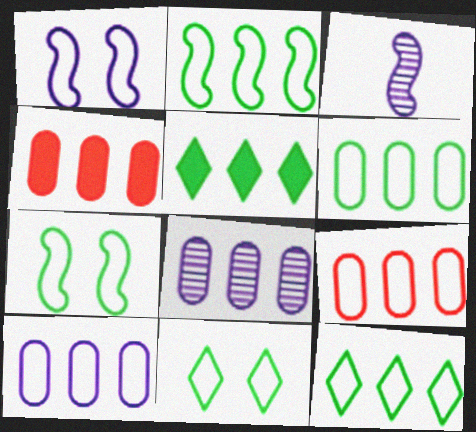[[2, 6, 12], 
[3, 4, 11], 
[4, 6, 8], 
[6, 9, 10]]